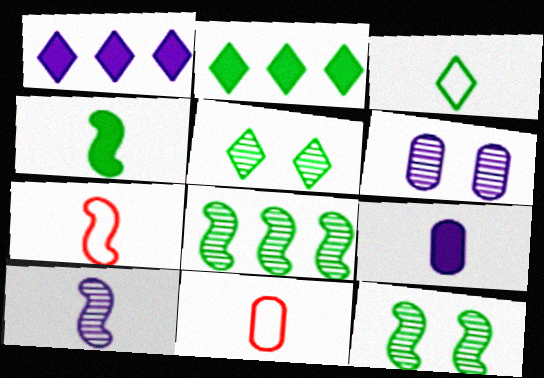[[1, 11, 12], 
[2, 3, 5], 
[2, 6, 7], 
[4, 7, 10]]